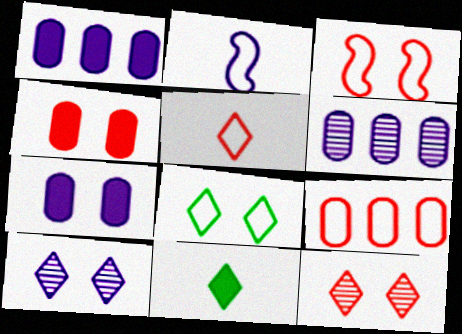[[1, 2, 10], 
[2, 8, 9], 
[3, 4, 12], 
[3, 5, 9], 
[3, 6, 11]]